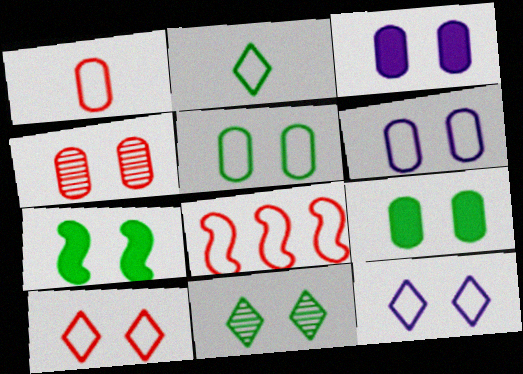[[1, 8, 10], 
[2, 6, 8], 
[3, 4, 5], 
[4, 6, 9], 
[4, 7, 12], 
[5, 7, 11]]